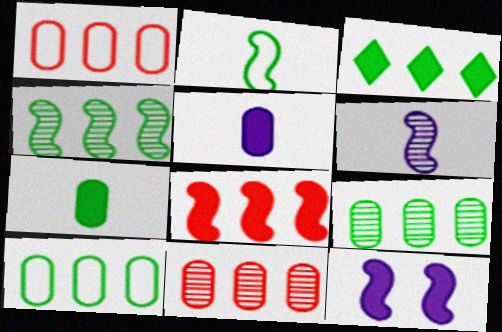[[3, 4, 10]]